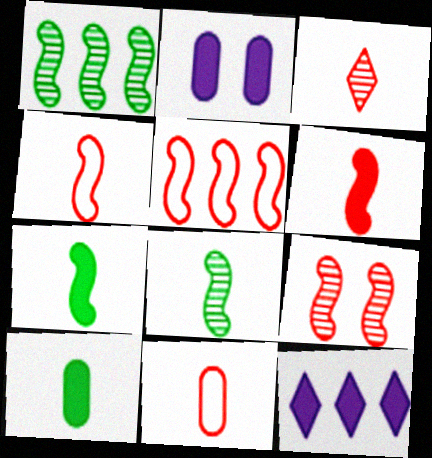[[3, 6, 11], 
[5, 6, 9]]